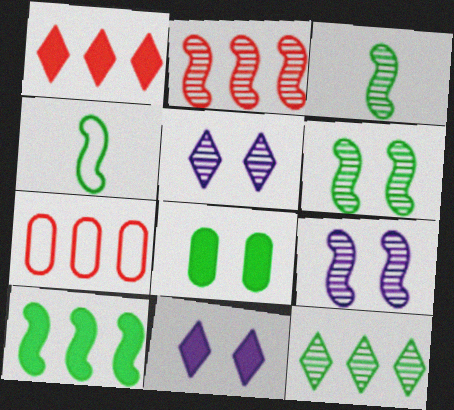[[1, 2, 7], 
[2, 3, 9], 
[3, 7, 11], 
[4, 6, 10], 
[4, 8, 12]]